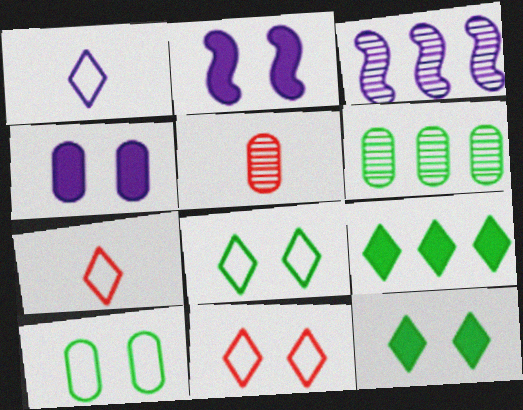[[1, 3, 4], 
[2, 6, 7]]